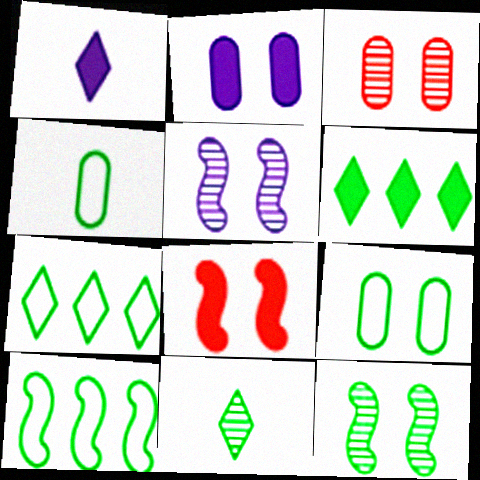[[1, 3, 10], 
[2, 3, 9], 
[4, 6, 12]]